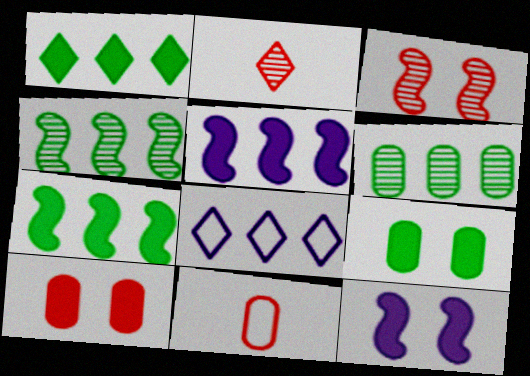[]